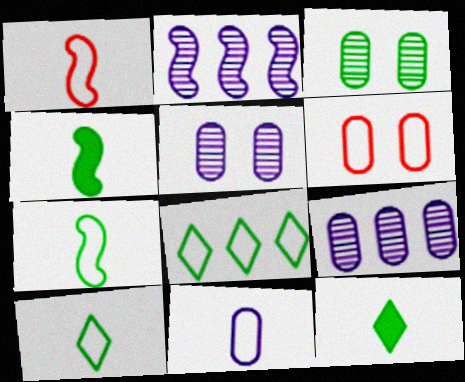[[1, 10, 11], 
[2, 6, 12], 
[3, 4, 8]]